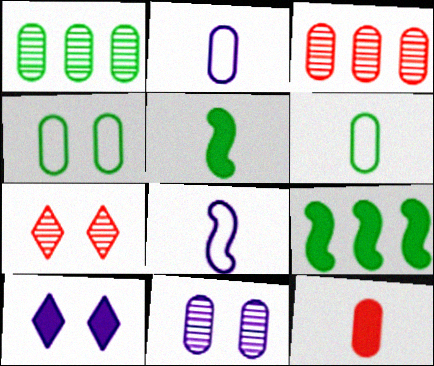[[2, 7, 9], 
[9, 10, 12]]